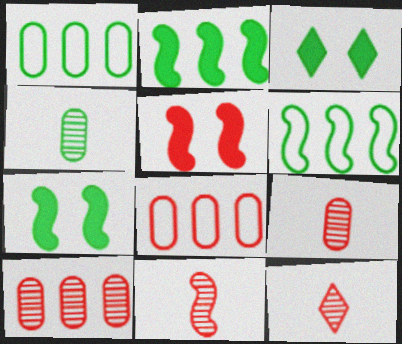[[3, 4, 6], 
[5, 8, 12], 
[9, 11, 12]]